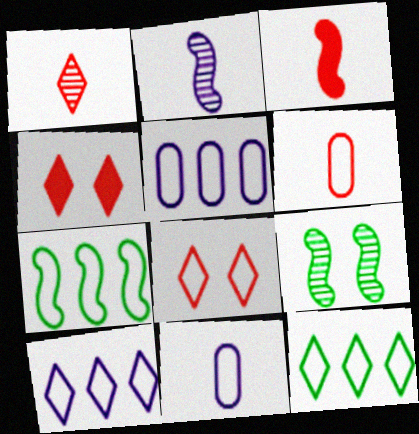[[1, 3, 6], 
[7, 8, 11]]